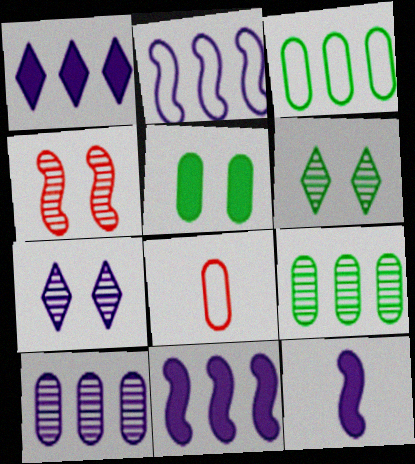[[1, 2, 10], 
[5, 8, 10], 
[6, 8, 11]]